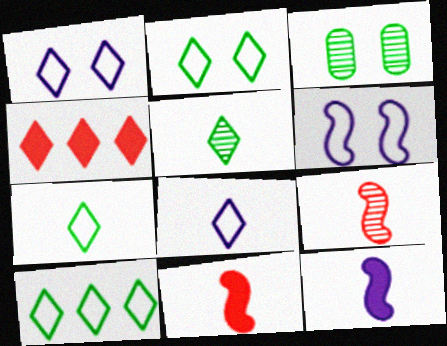[[1, 4, 5], 
[2, 7, 10]]